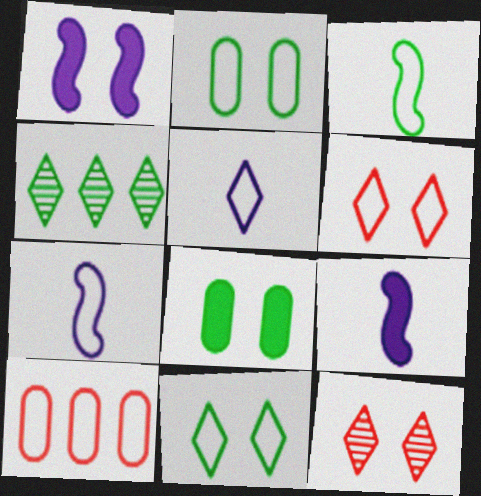[[1, 2, 12], 
[3, 4, 8], 
[7, 10, 11]]